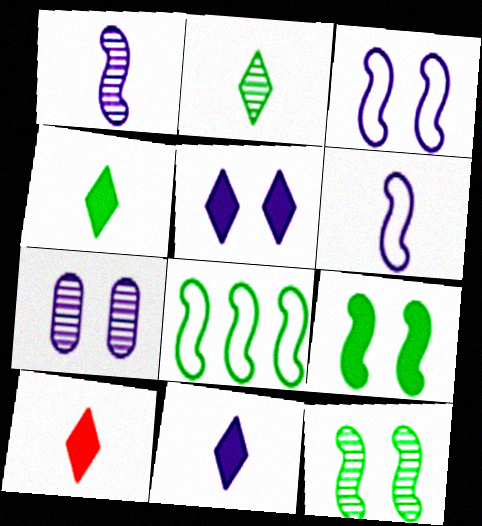[[3, 5, 7], 
[4, 10, 11], 
[7, 8, 10]]